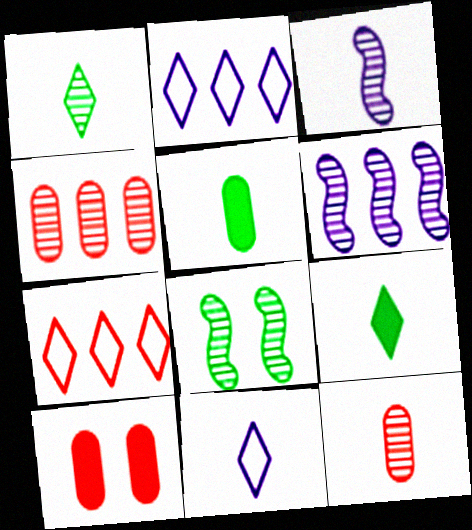[[1, 3, 12]]